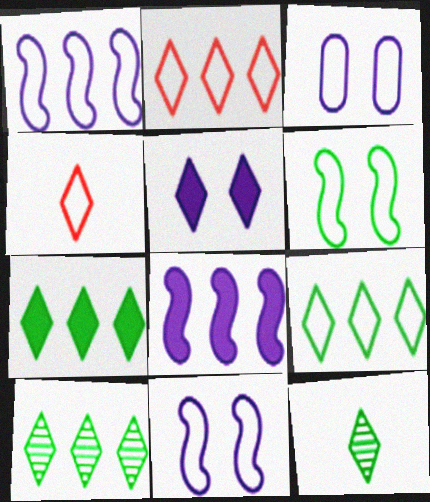[[2, 5, 12], 
[4, 5, 10], 
[7, 9, 10]]